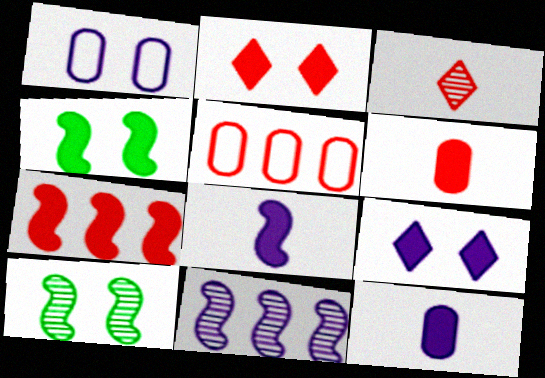[[1, 2, 10], 
[2, 6, 7], 
[4, 7, 8]]